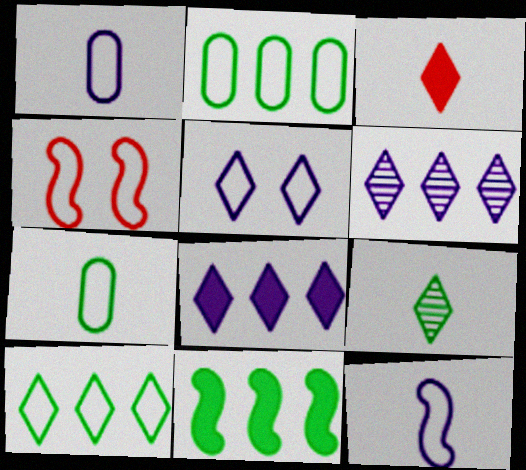[[1, 4, 10]]